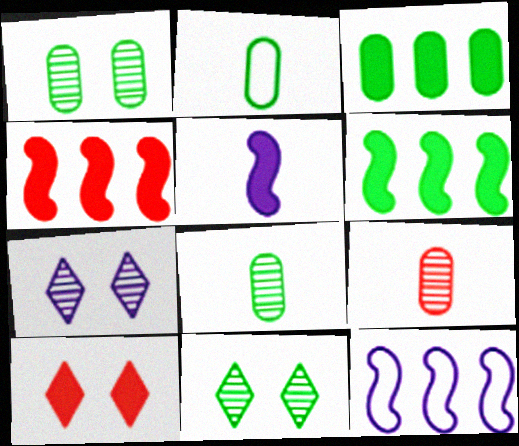[[1, 2, 3], 
[2, 4, 7], 
[2, 6, 11], 
[3, 5, 10], 
[8, 10, 12]]